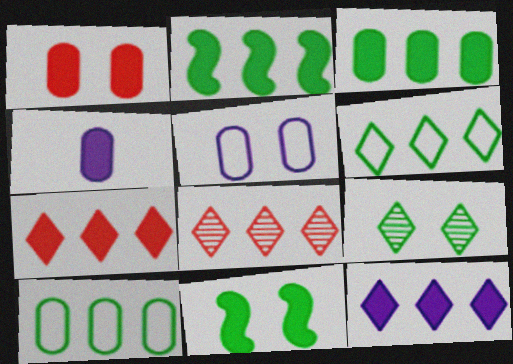[[1, 3, 4], 
[4, 7, 11], 
[6, 8, 12]]